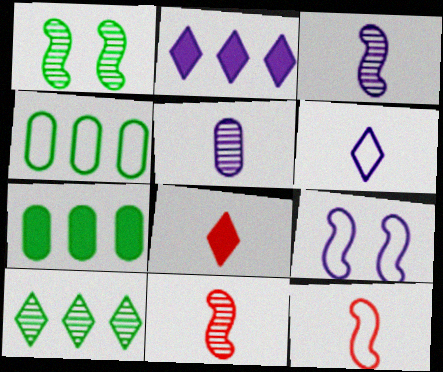[[2, 5, 9]]